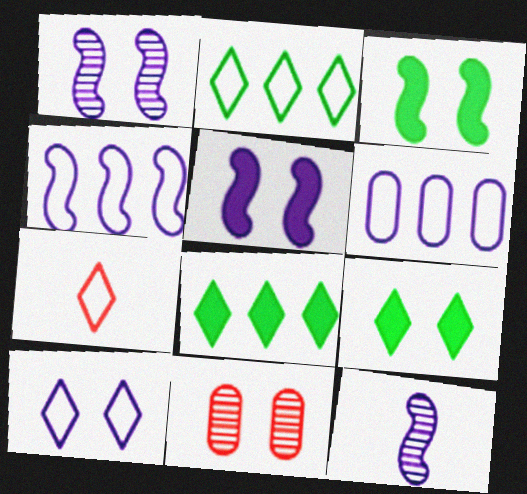[[2, 7, 10], 
[3, 10, 11], 
[4, 5, 12]]